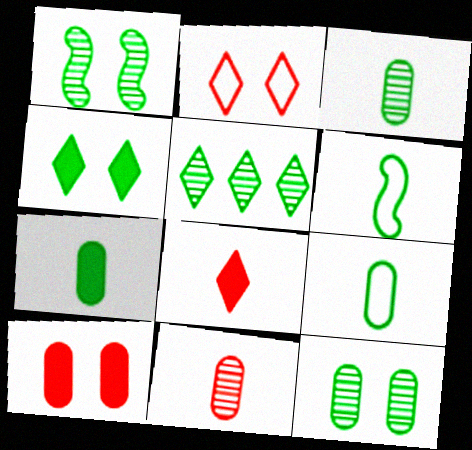[[1, 3, 5], 
[3, 7, 9]]